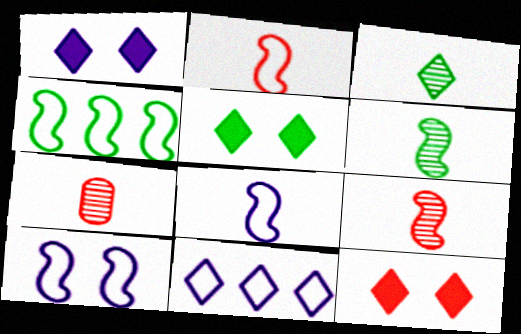[[1, 4, 7], 
[1, 5, 12], 
[2, 4, 10], 
[3, 11, 12]]